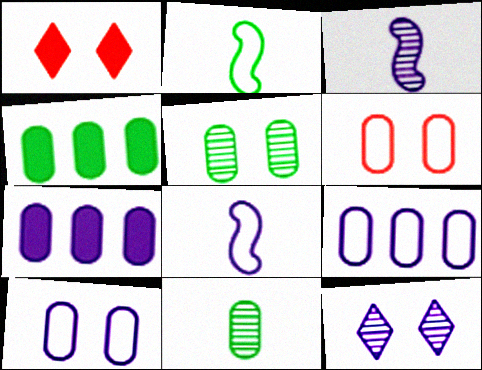[[6, 7, 11], 
[7, 8, 12]]